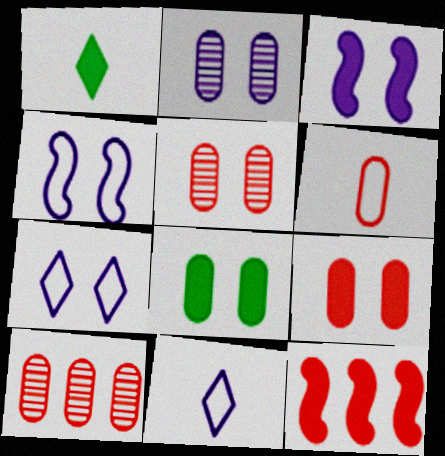[[1, 4, 10], 
[2, 3, 7], 
[6, 9, 10]]